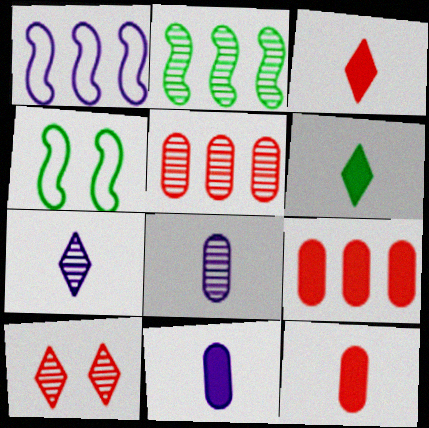[[2, 8, 10], 
[4, 7, 9]]